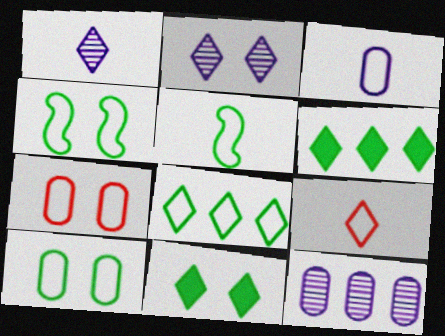[[2, 6, 9], 
[3, 5, 9], 
[5, 8, 10]]